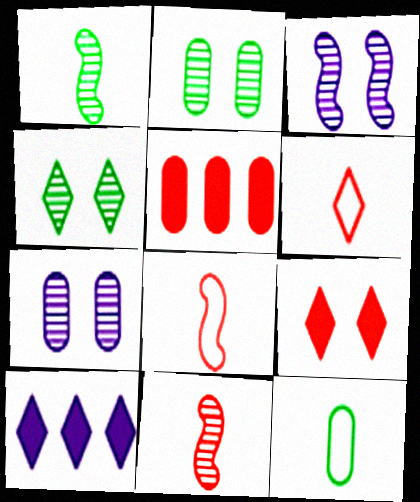[[2, 8, 10], 
[4, 6, 10], 
[5, 7, 12]]